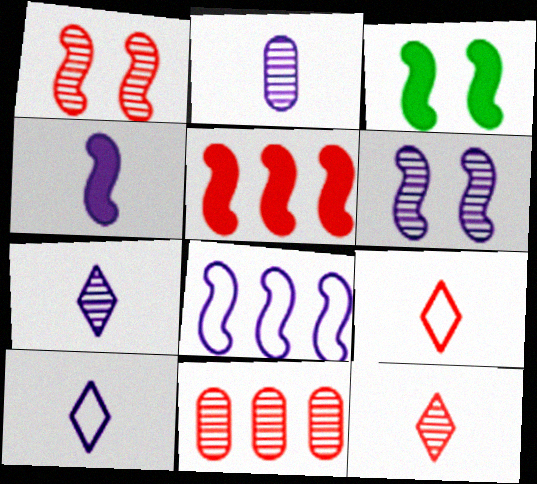[[1, 11, 12], 
[2, 4, 10], 
[3, 4, 5], 
[3, 10, 11], 
[4, 6, 8]]